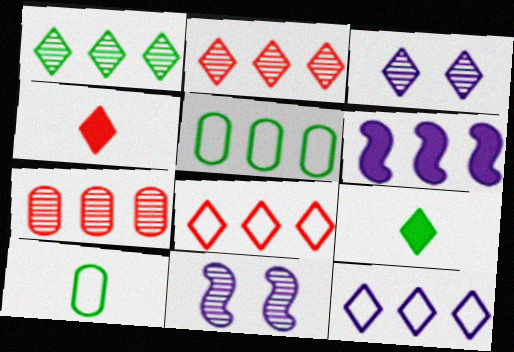[[2, 5, 6], 
[3, 8, 9], 
[4, 5, 11]]